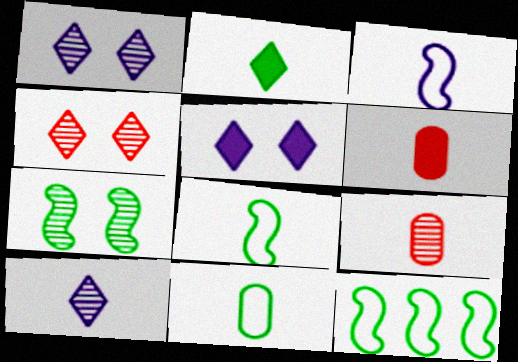[[1, 6, 12], 
[2, 3, 9], 
[5, 9, 12], 
[6, 8, 10]]